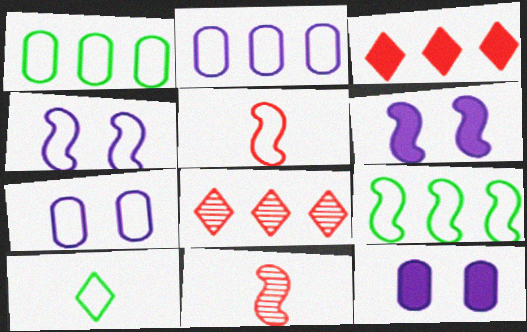[[4, 5, 9], 
[6, 9, 11]]